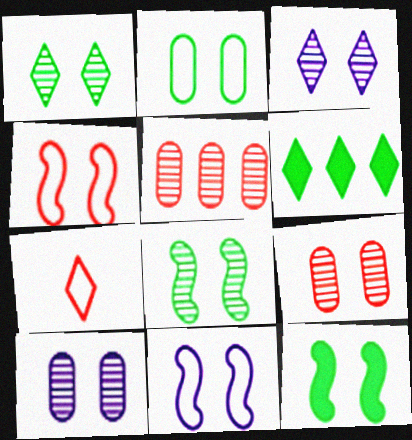[[1, 2, 12], 
[3, 6, 7], 
[3, 8, 9]]